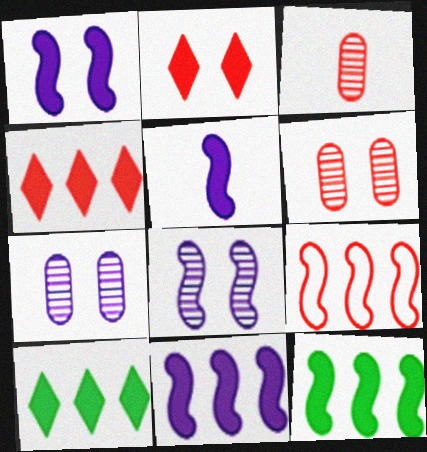[[1, 5, 11], 
[2, 3, 9]]